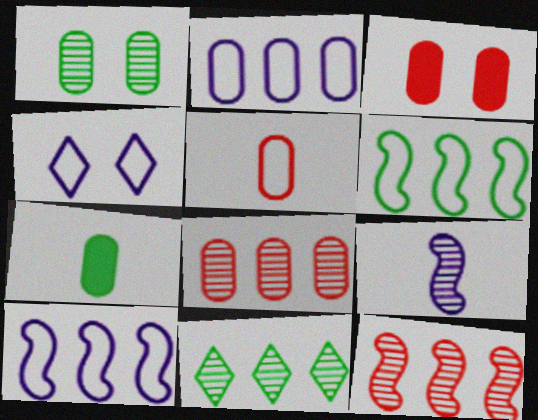[[3, 5, 8], 
[4, 5, 6], 
[4, 7, 12]]